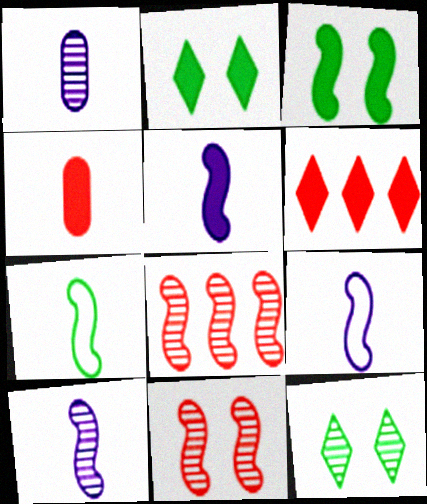[[1, 8, 12], 
[3, 8, 9], 
[5, 9, 10]]